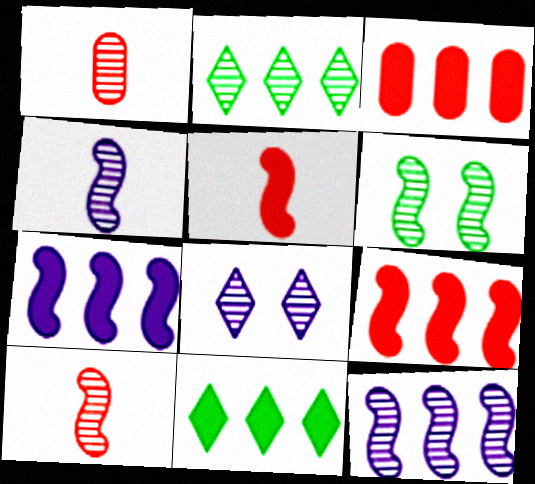[[3, 7, 11], 
[6, 10, 12]]